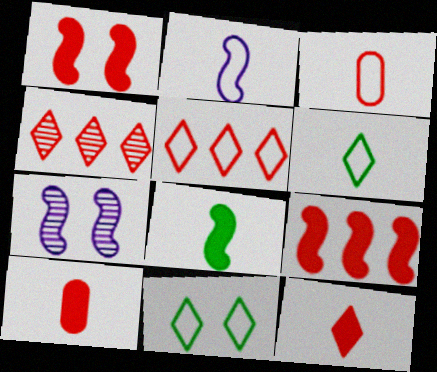[[1, 3, 4], 
[2, 3, 6]]